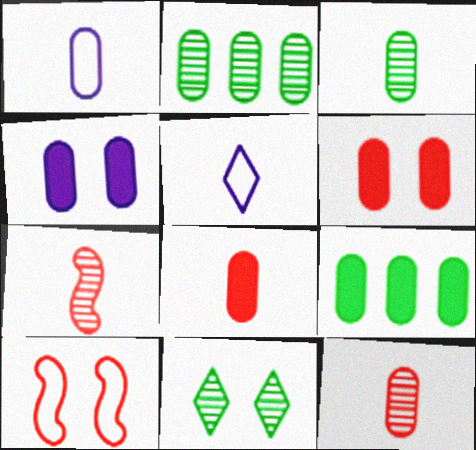[[1, 2, 6], 
[1, 3, 8], 
[4, 8, 9], 
[4, 10, 11]]